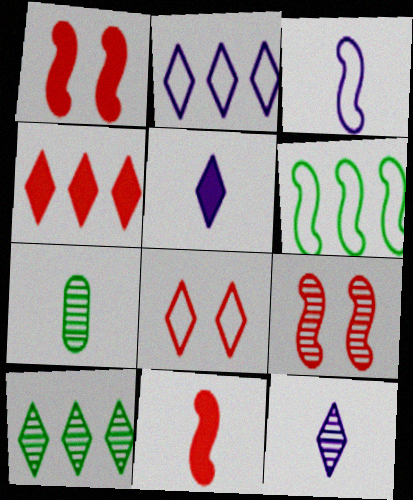[[1, 2, 7], 
[2, 4, 10], 
[5, 8, 10]]